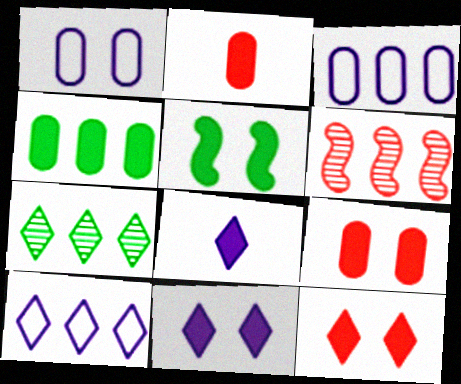[[4, 6, 10], 
[5, 9, 11]]